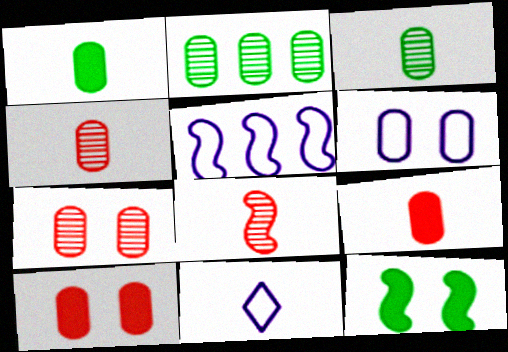[[1, 8, 11], 
[2, 6, 9], 
[5, 6, 11], 
[5, 8, 12]]